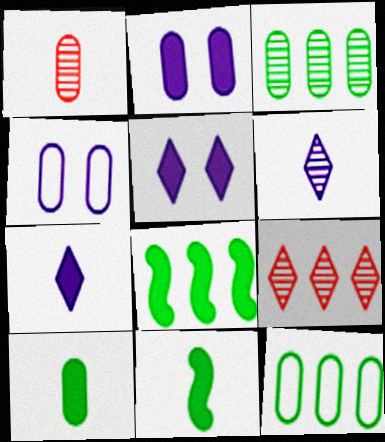[[1, 2, 12], 
[4, 9, 11]]